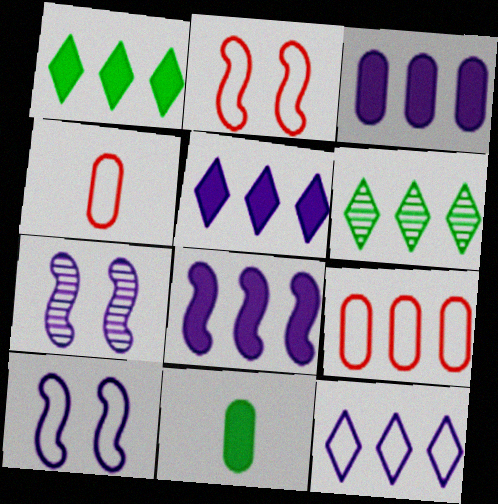[[1, 4, 7], 
[3, 5, 8], 
[6, 8, 9]]